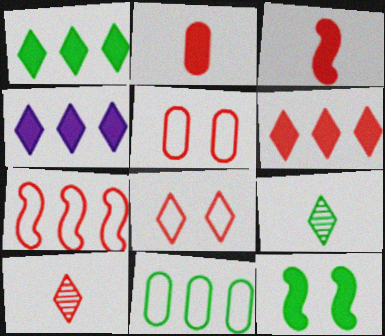[[1, 4, 6], 
[2, 4, 12], 
[4, 8, 9], 
[6, 8, 10], 
[9, 11, 12]]